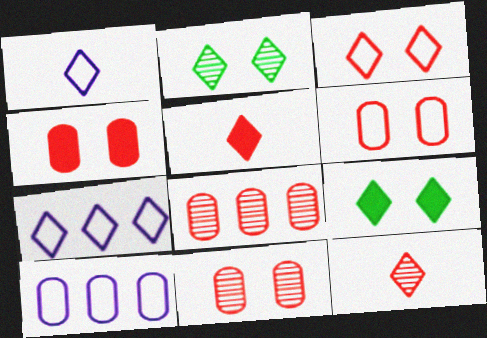[[2, 5, 7], 
[4, 6, 11], 
[7, 9, 12]]